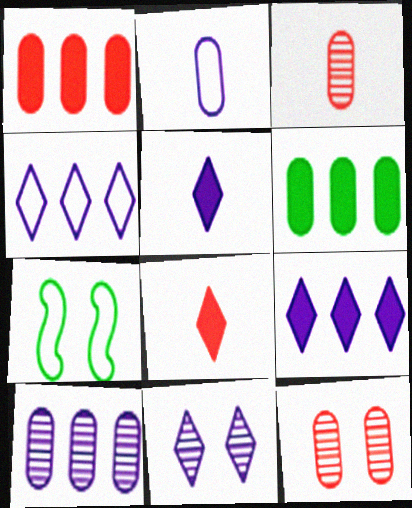[[2, 6, 12], 
[3, 7, 9], 
[4, 5, 11], 
[7, 8, 10]]